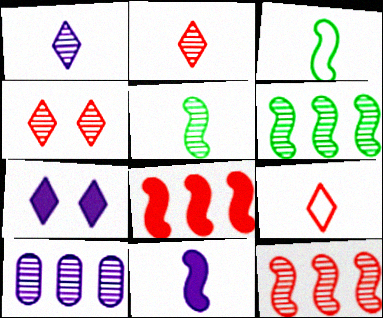[[4, 5, 10]]